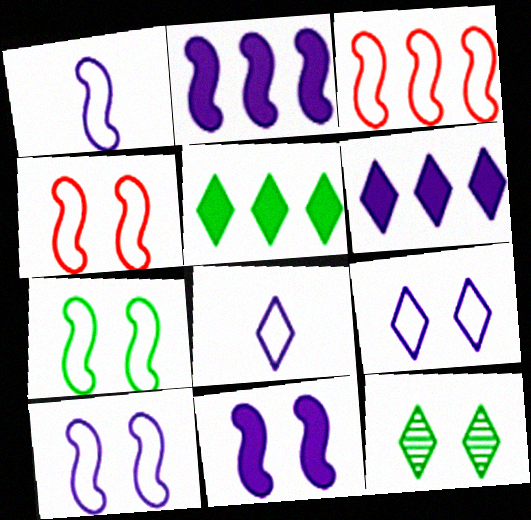[[1, 3, 7], 
[4, 7, 10]]